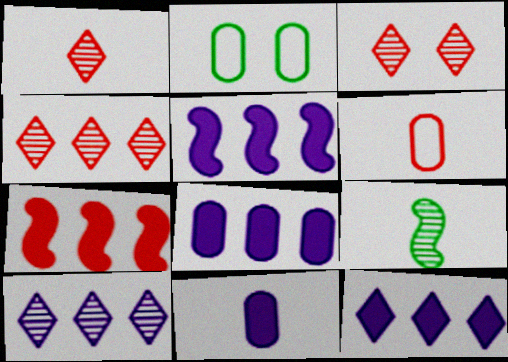[[1, 2, 5], 
[1, 3, 4], 
[3, 6, 7], 
[5, 8, 12]]